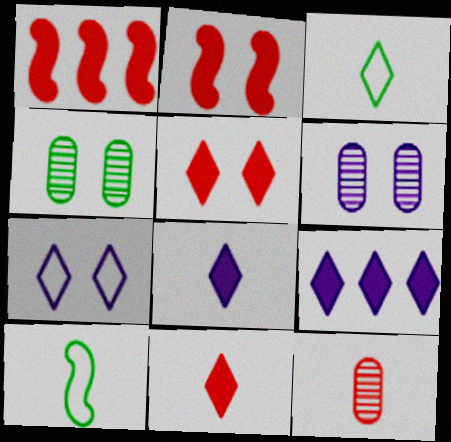[[1, 3, 6], 
[2, 4, 7], 
[8, 10, 12]]